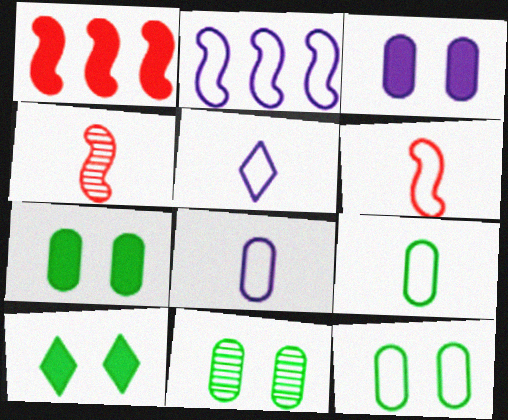[[1, 5, 11], 
[5, 6, 9], 
[7, 11, 12]]